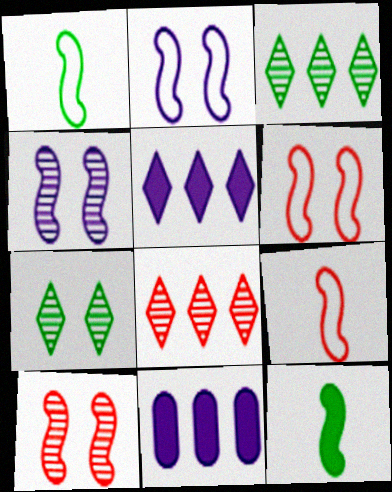[[7, 9, 11]]